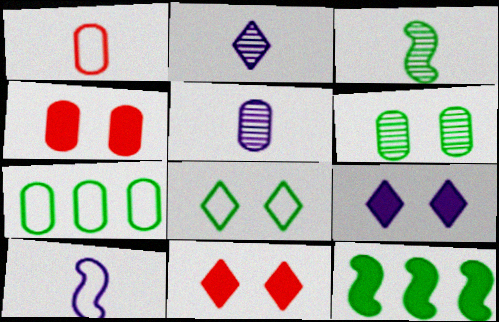[[4, 5, 7]]